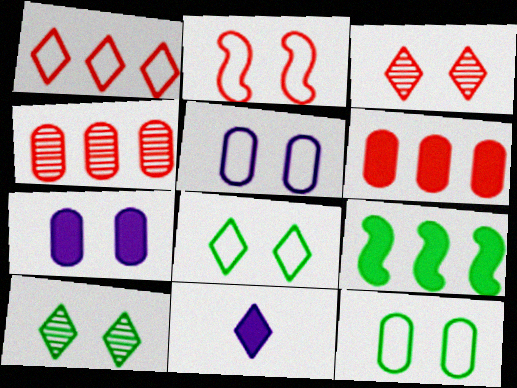[[1, 10, 11], 
[2, 5, 8], 
[2, 7, 10]]